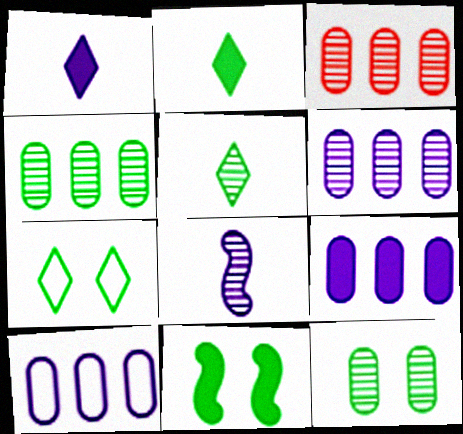[[3, 4, 6], 
[6, 9, 10], 
[7, 11, 12]]